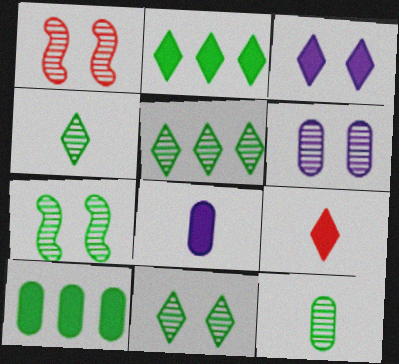[[1, 6, 11], 
[2, 3, 9], 
[4, 5, 11], 
[5, 7, 12]]